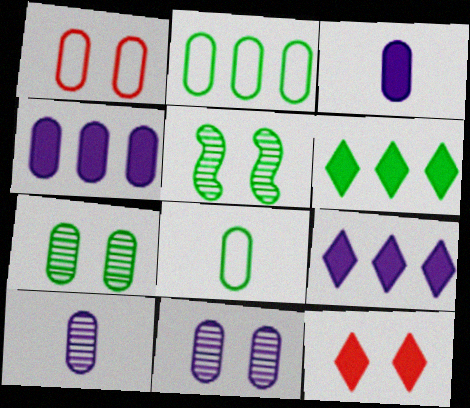[[5, 6, 8]]